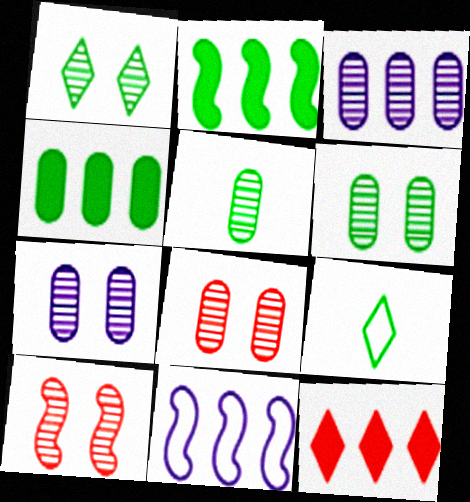[[1, 7, 10], 
[2, 6, 9], 
[3, 5, 8], 
[6, 7, 8]]